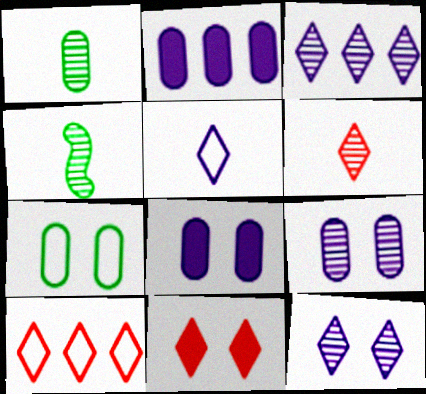[[4, 8, 10], 
[6, 10, 11]]